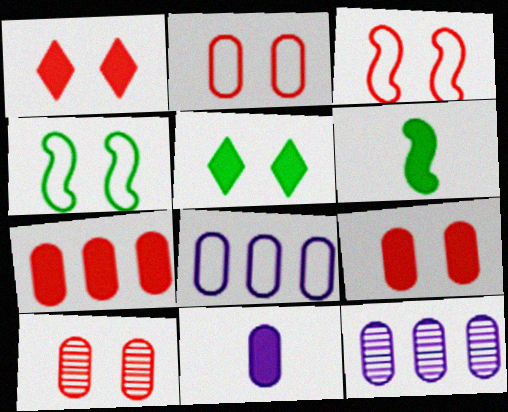[[1, 3, 10], 
[2, 9, 10]]